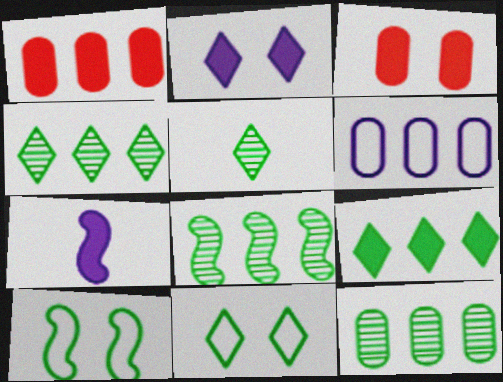[[1, 6, 12], 
[3, 7, 9], 
[4, 8, 12], 
[5, 9, 11]]